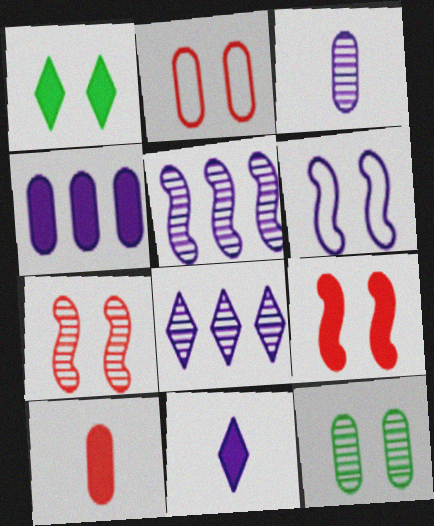[]